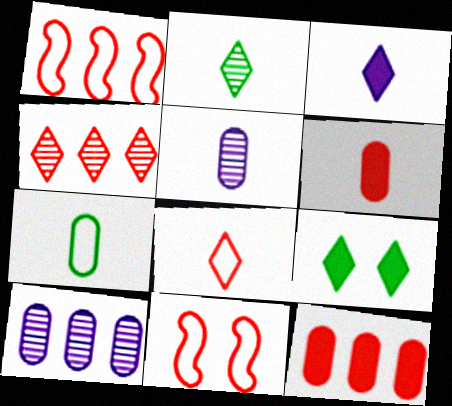[[1, 4, 12], 
[1, 5, 9], 
[2, 3, 8], 
[4, 6, 11], 
[5, 6, 7]]